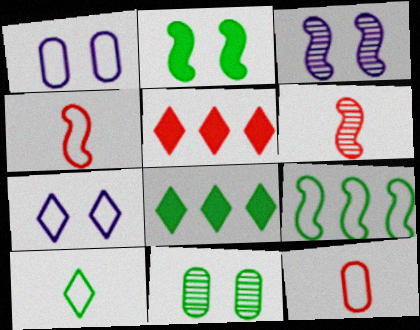[[1, 6, 8], 
[3, 8, 12], 
[7, 9, 12]]